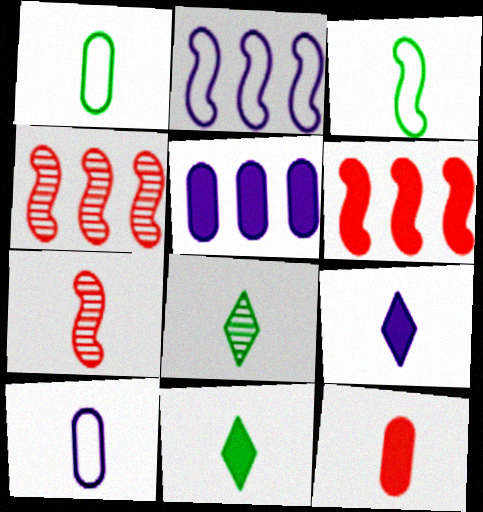[[1, 7, 9], 
[7, 10, 11]]